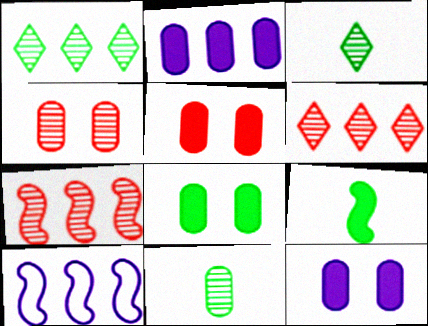[[3, 5, 10], 
[5, 8, 12]]